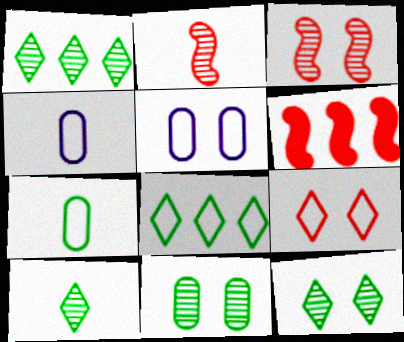[[1, 10, 12], 
[4, 6, 12], 
[5, 6, 10]]